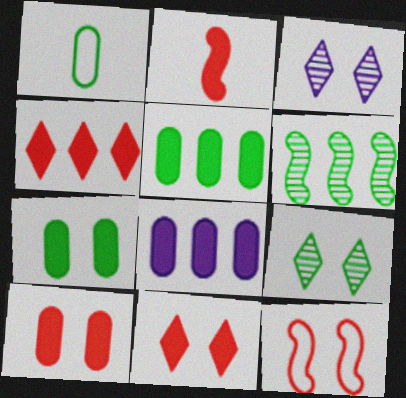[[2, 4, 10], 
[3, 7, 12]]